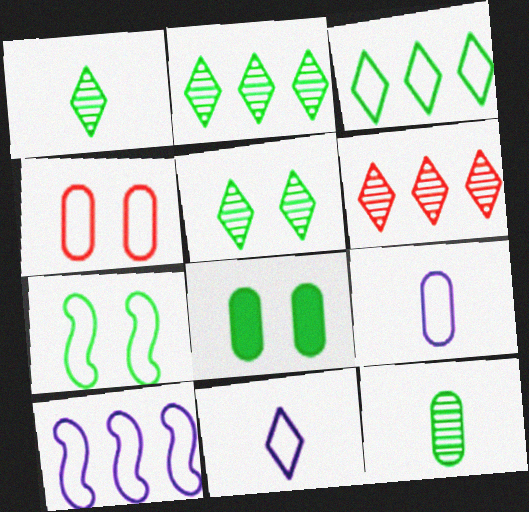[[1, 2, 5], 
[5, 7, 8]]